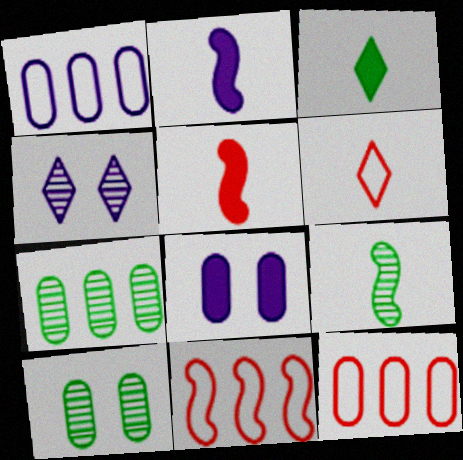[[1, 2, 4]]